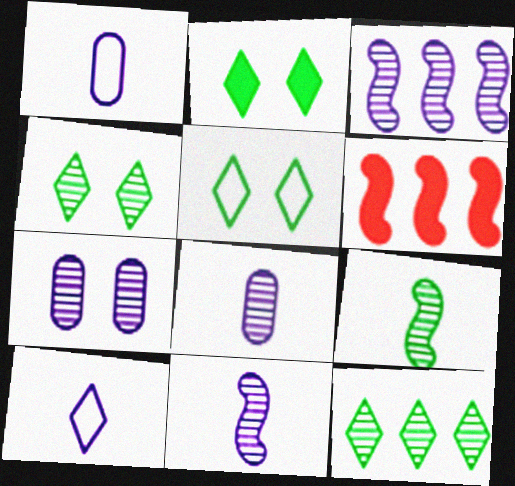[[1, 4, 6], 
[2, 4, 5], 
[5, 6, 8]]